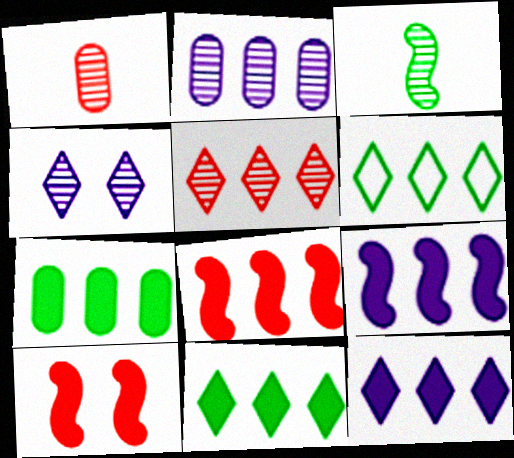[[2, 6, 8], 
[5, 6, 12], 
[7, 8, 12]]